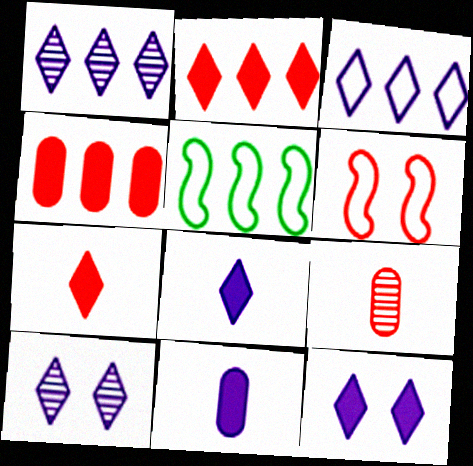[[1, 4, 5], 
[2, 6, 9], 
[3, 8, 10], 
[5, 9, 12]]